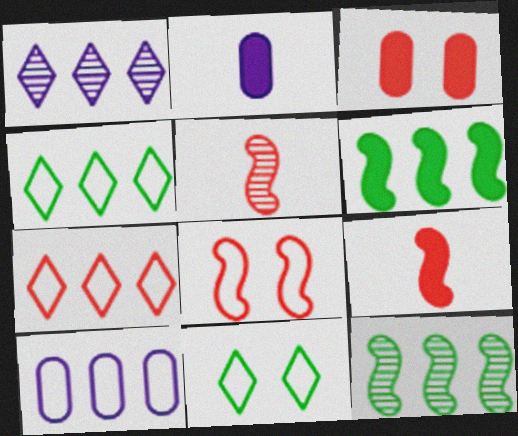[[3, 5, 7]]